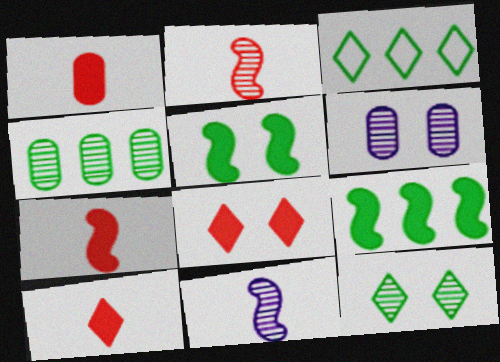[[1, 7, 10], 
[3, 4, 9], 
[3, 6, 7]]